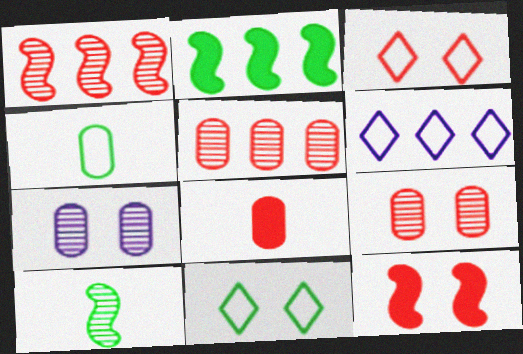[[1, 3, 8], 
[2, 5, 6], 
[3, 9, 12], 
[7, 11, 12]]